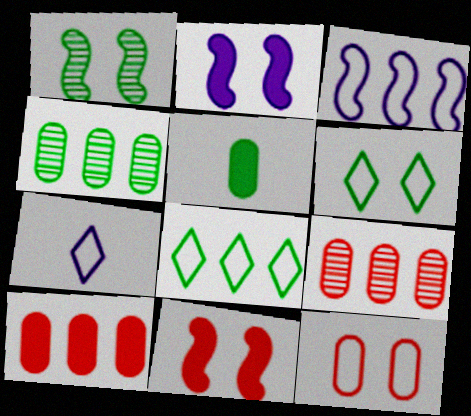[[1, 5, 8], 
[1, 7, 10], 
[4, 7, 11]]